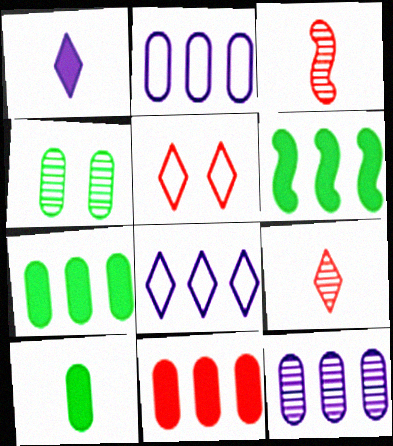[[3, 5, 11]]